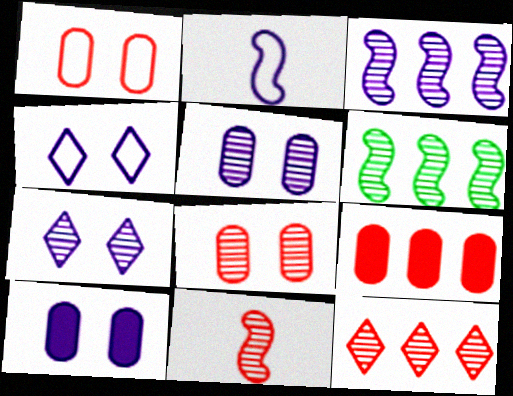[[8, 11, 12]]